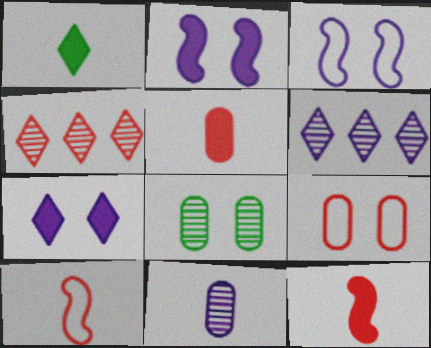[[1, 10, 11], 
[4, 9, 12]]